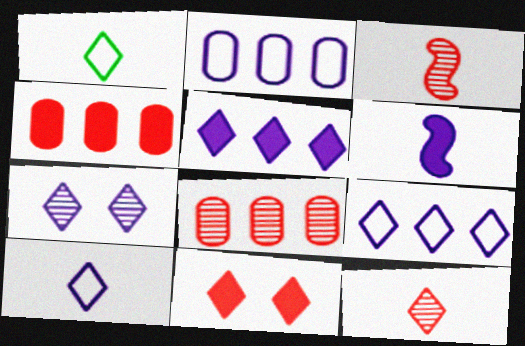[[2, 6, 7], 
[5, 7, 10]]